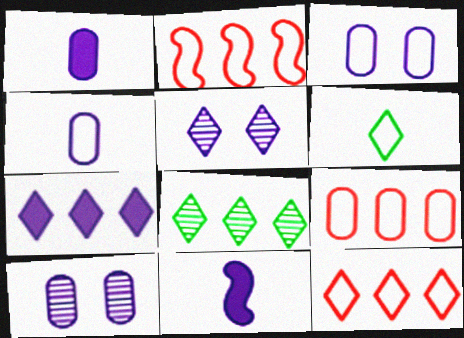[[2, 3, 6], 
[2, 9, 12], 
[7, 8, 12]]